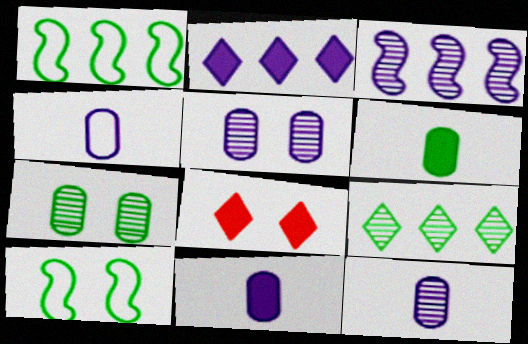[[1, 8, 12], 
[4, 11, 12], 
[5, 8, 10], 
[6, 9, 10]]